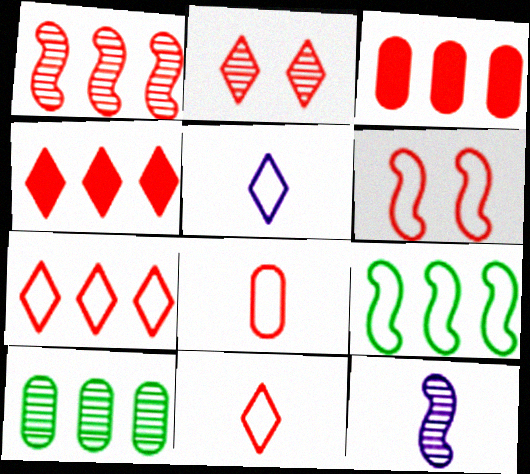[[1, 3, 7], 
[2, 4, 11], 
[2, 10, 12], 
[6, 7, 8]]